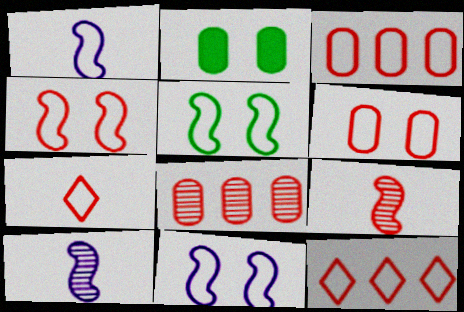[[2, 10, 12], 
[3, 4, 7], 
[4, 5, 11]]